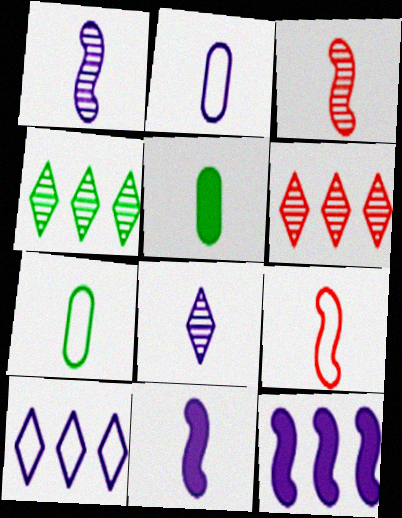[[2, 8, 11], 
[5, 8, 9]]